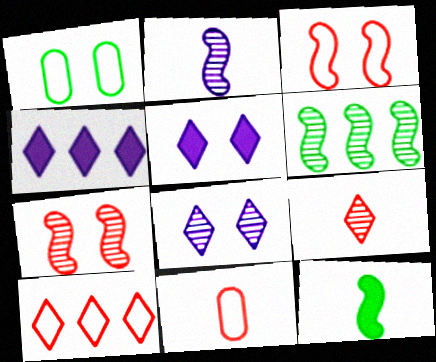[[1, 5, 7], 
[2, 6, 7], 
[3, 10, 11], 
[5, 6, 11]]